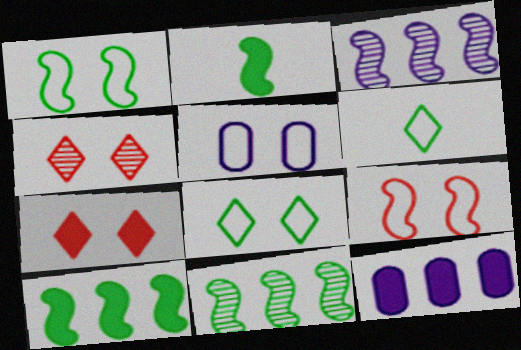[[1, 2, 11], 
[2, 3, 9], 
[2, 7, 12], 
[5, 8, 9]]